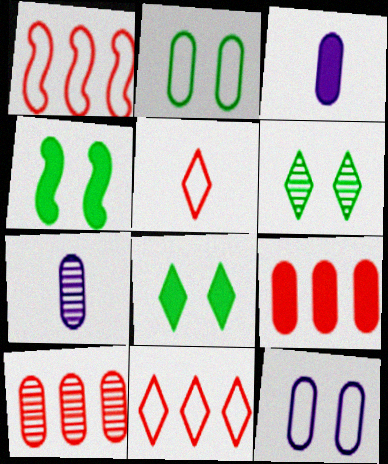[[1, 3, 6], 
[1, 7, 8], 
[2, 3, 10], 
[2, 4, 6], 
[2, 7, 9], 
[4, 7, 11]]